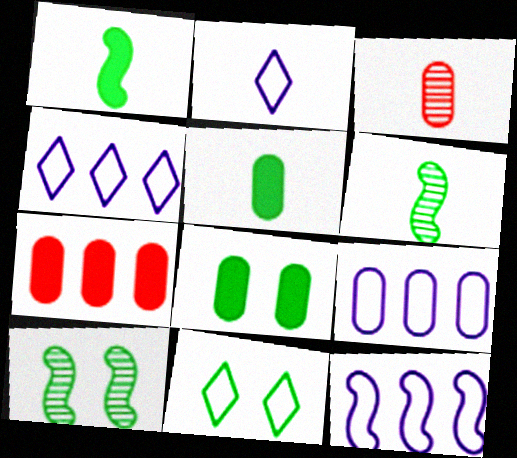[[1, 2, 3], 
[2, 7, 10], 
[3, 8, 9], 
[4, 9, 12], 
[8, 10, 11]]